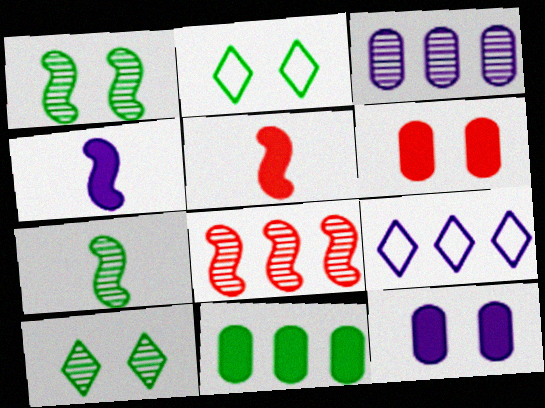[[2, 3, 5], 
[2, 7, 11], 
[6, 7, 9], 
[8, 9, 11]]